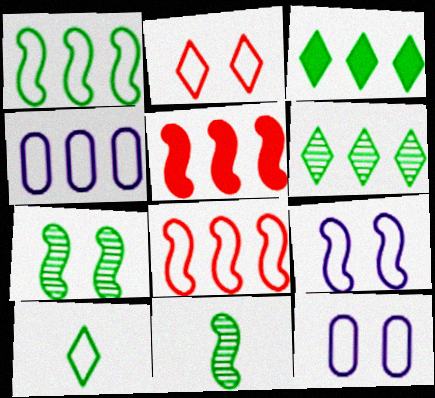[[4, 5, 6], 
[5, 9, 11], 
[8, 10, 12]]